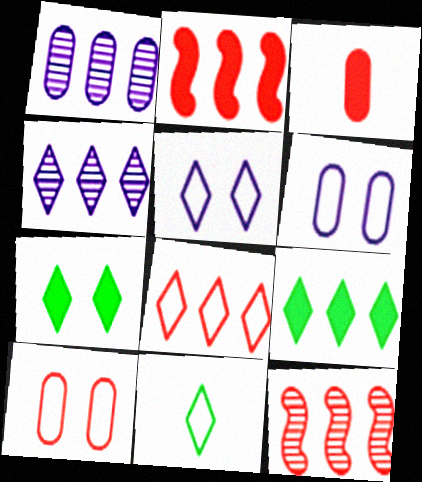[[4, 8, 9], 
[5, 8, 11]]